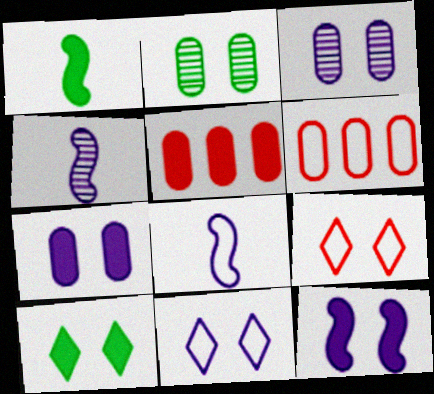[[2, 9, 12], 
[3, 11, 12], 
[4, 6, 10]]